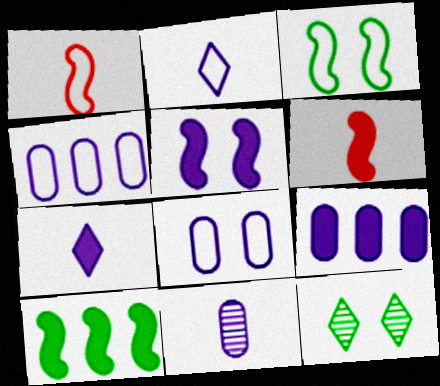[[1, 9, 12], 
[4, 6, 12], 
[5, 6, 10], 
[5, 7, 9], 
[8, 9, 11]]